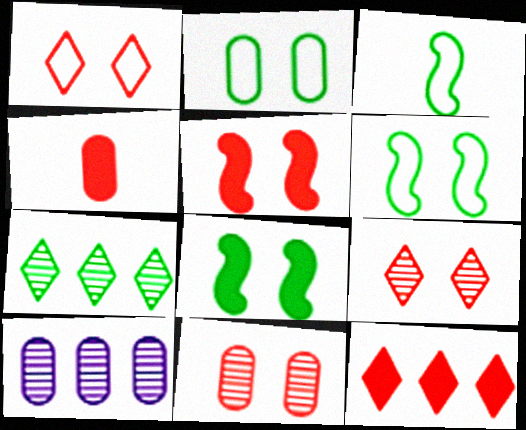[[1, 5, 11], 
[2, 4, 10], 
[4, 5, 12]]